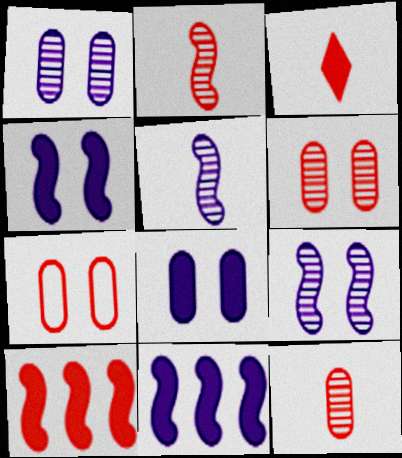[]